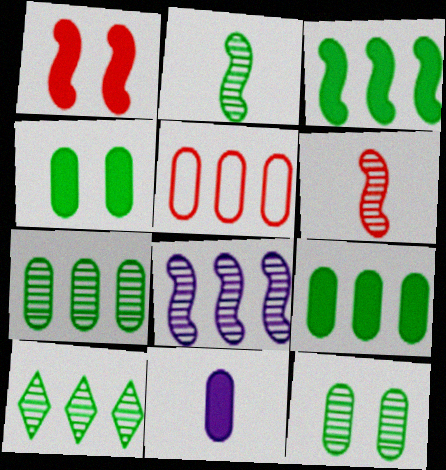[[2, 10, 12], 
[5, 11, 12]]